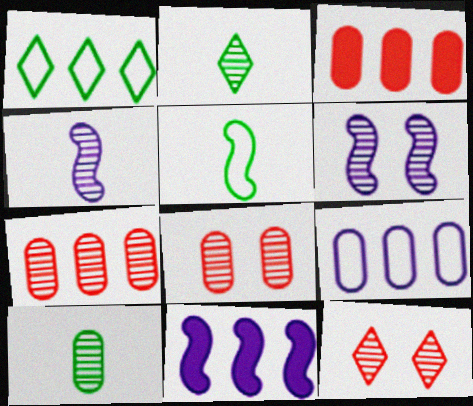[[1, 7, 11], 
[2, 6, 7]]